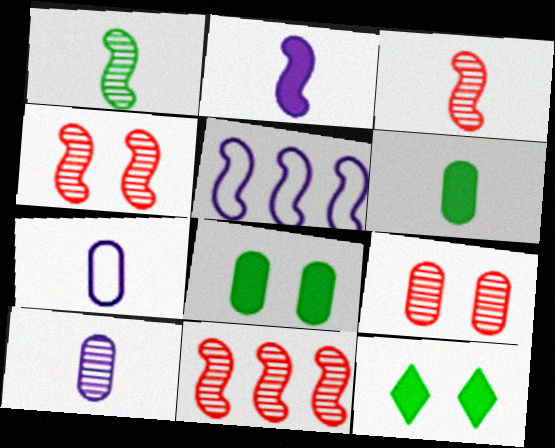[[3, 4, 11], 
[7, 11, 12]]